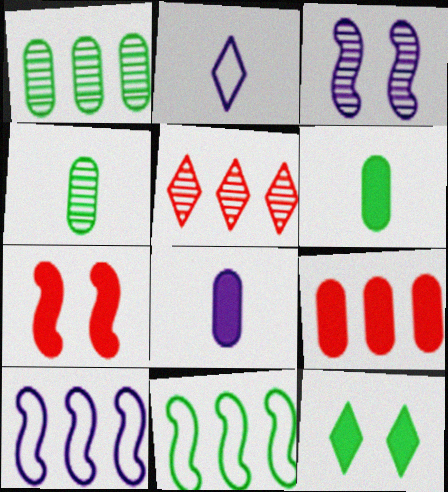[[1, 2, 7], 
[2, 5, 12], 
[3, 4, 5], 
[4, 11, 12]]